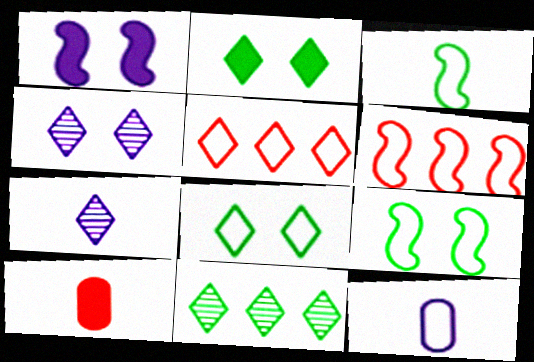[[2, 5, 7], 
[3, 7, 10], 
[5, 9, 12], 
[6, 8, 12]]